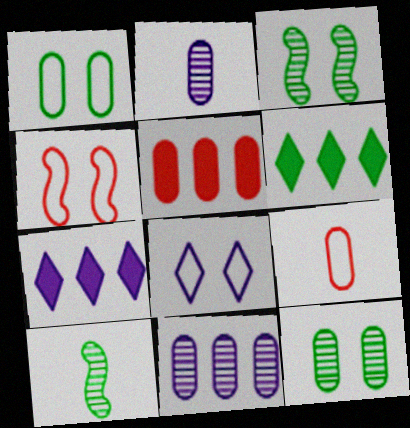[[1, 2, 5], 
[1, 4, 8], 
[1, 6, 10], 
[2, 4, 6], 
[3, 7, 9], 
[5, 8, 10]]